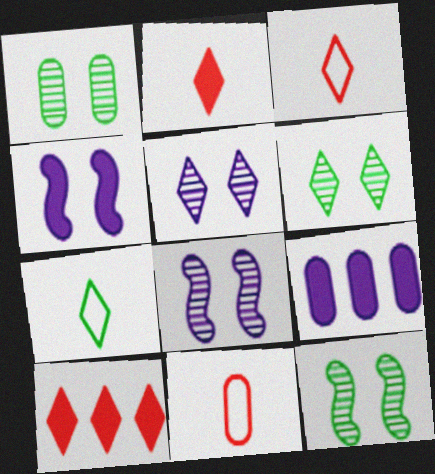[[1, 6, 12], 
[1, 9, 11], 
[3, 9, 12], 
[5, 7, 10]]